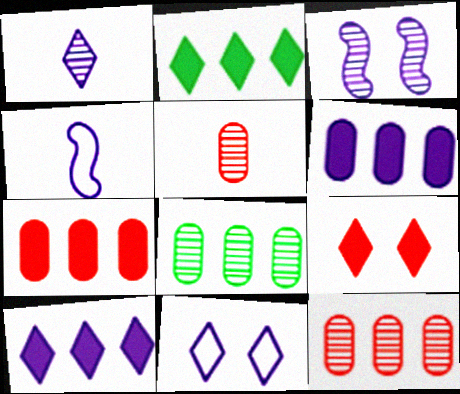[[1, 10, 11], 
[4, 8, 9]]